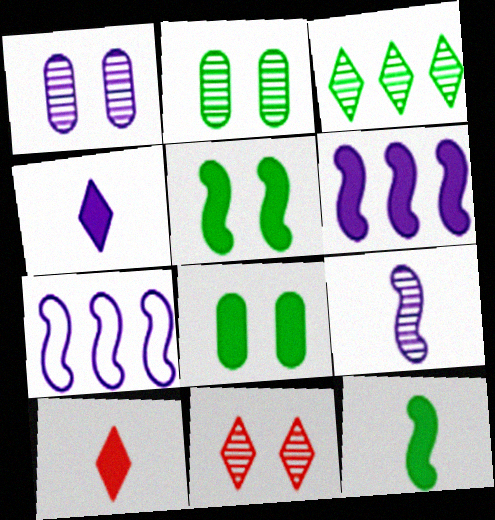[[1, 4, 7], 
[2, 7, 10], 
[6, 8, 10]]